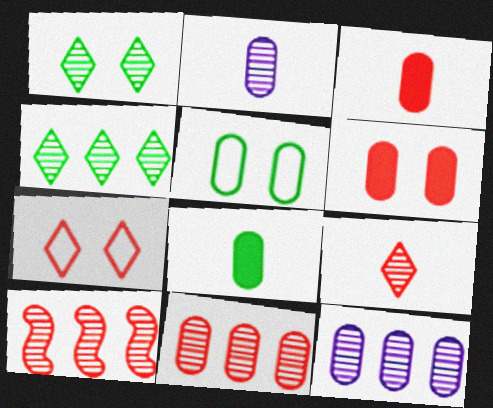[[1, 2, 10], 
[3, 5, 12], 
[3, 7, 10], 
[4, 10, 12]]